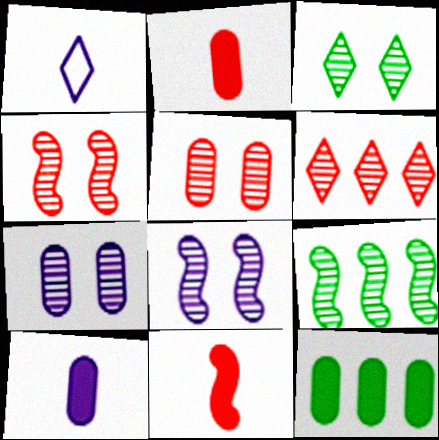[[1, 4, 12], 
[3, 4, 7], 
[3, 5, 8]]